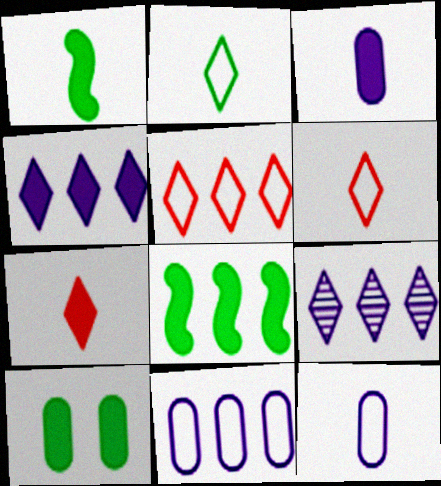[[1, 3, 7]]